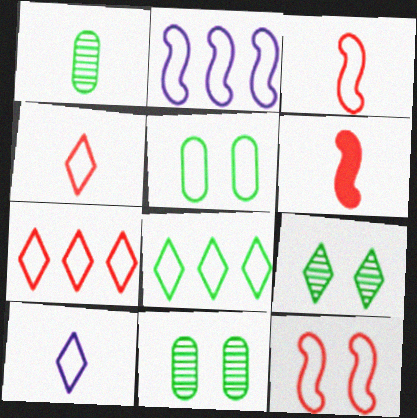[[1, 6, 10], 
[2, 4, 5]]